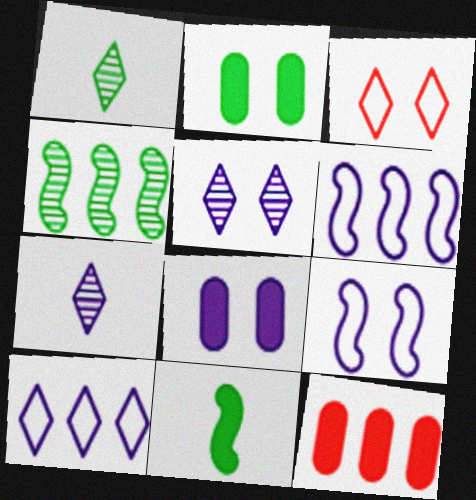[[1, 9, 12], 
[4, 10, 12], 
[5, 8, 9], 
[6, 7, 8]]